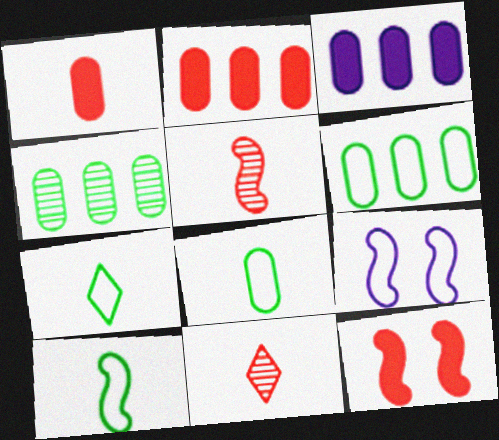[[7, 8, 10]]